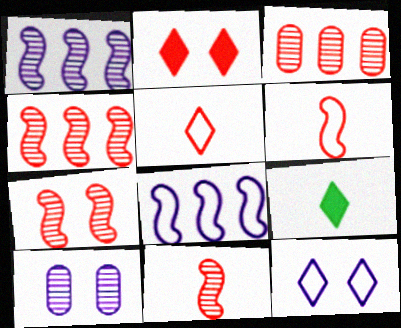[[2, 3, 6], 
[4, 7, 11]]